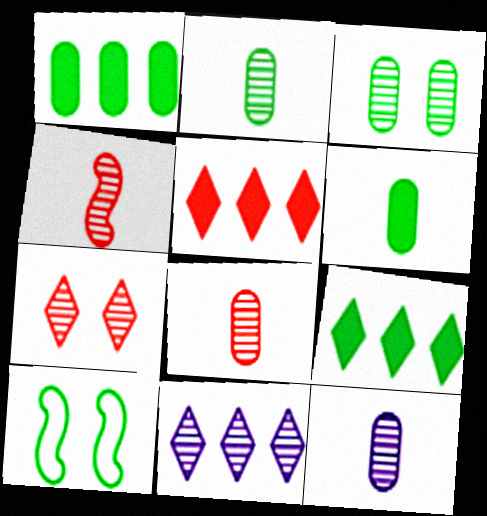[[2, 8, 12], 
[2, 9, 10], 
[3, 4, 11], 
[5, 10, 12]]